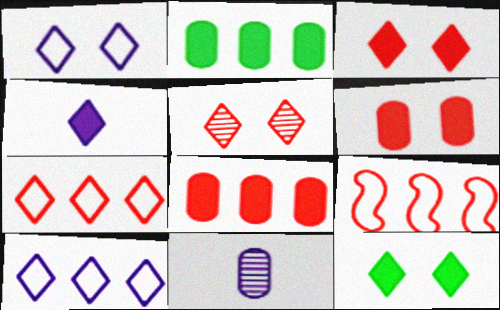[[1, 5, 12], 
[9, 11, 12]]